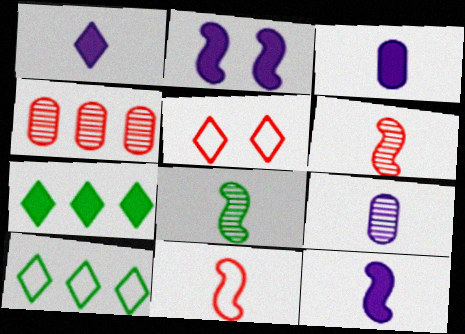[[1, 3, 12], 
[8, 11, 12]]